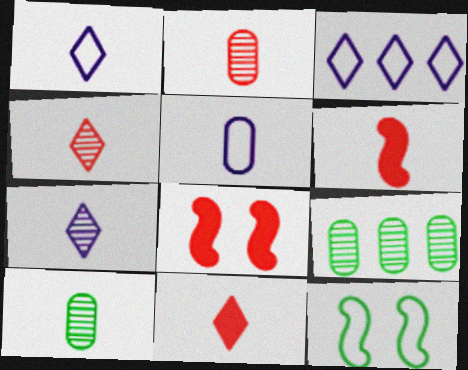[[1, 6, 10], 
[1, 8, 9], 
[3, 8, 10]]